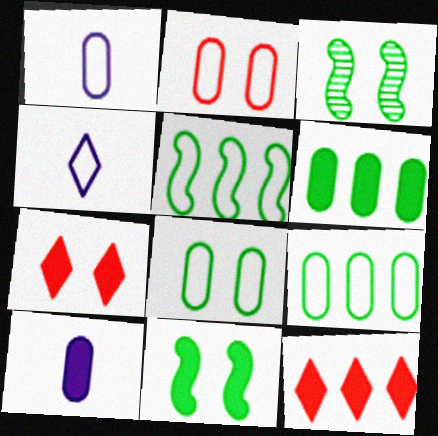[[1, 2, 9], 
[1, 3, 12], 
[2, 4, 5], 
[10, 11, 12]]